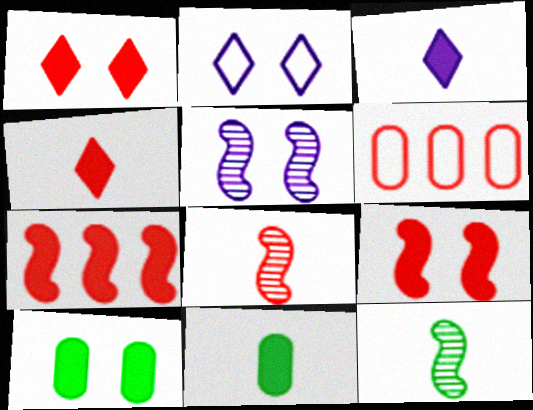[[1, 6, 8], 
[3, 7, 10]]